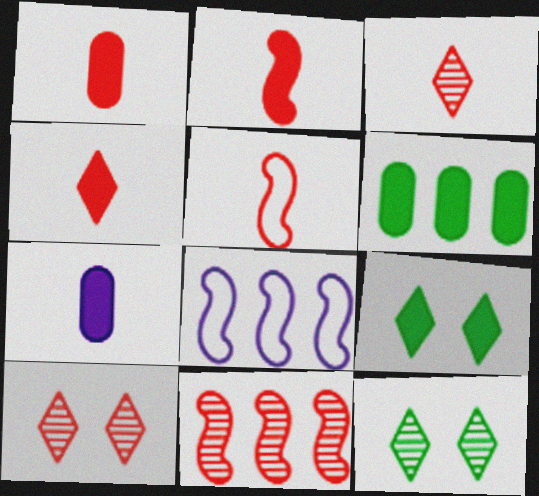[[1, 2, 4], 
[1, 3, 5], 
[1, 8, 12]]